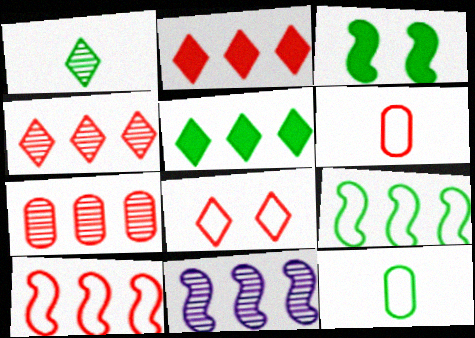[[2, 7, 10], 
[6, 8, 10]]